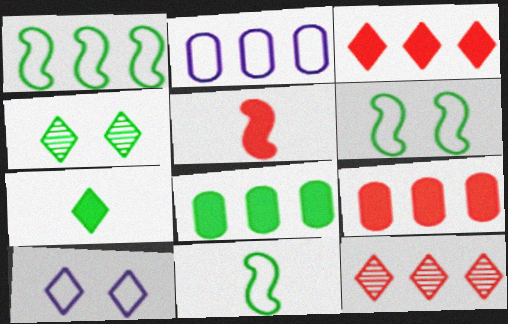[[1, 6, 11], 
[2, 4, 5], 
[4, 8, 11], 
[7, 10, 12]]